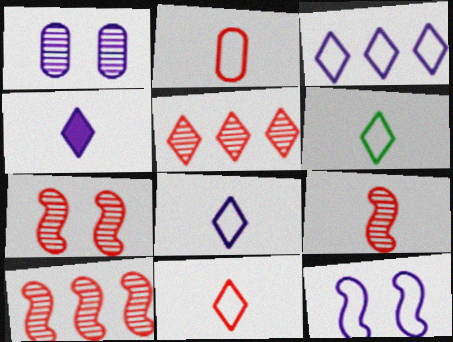[[6, 8, 11], 
[7, 9, 10]]